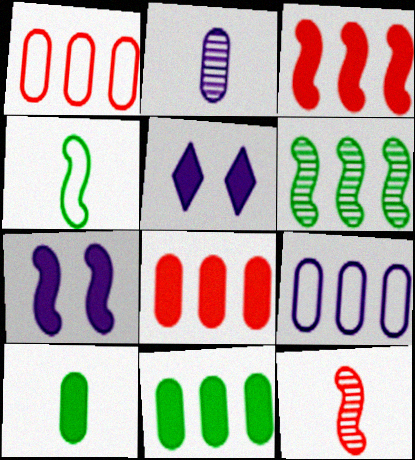[[3, 5, 10]]